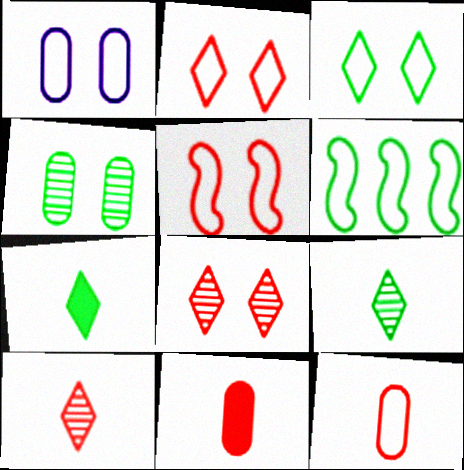[[1, 3, 5], 
[4, 6, 7]]